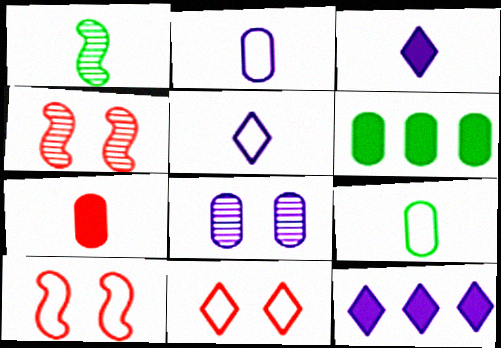[[1, 5, 7], 
[4, 5, 6], 
[4, 9, 12]]